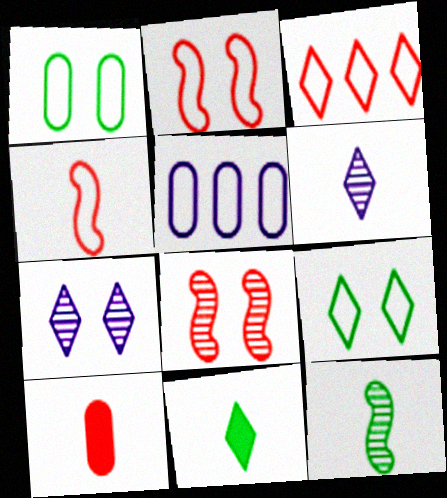[[3, 7, 11], 
[3, 8, 10], 
[4, 5, 9], 
[5, 8, 11]]